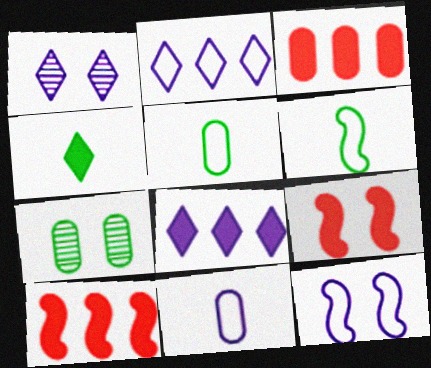[[1, 3, 6], 
[1, 5, 10], 
[2, 11, 12], 
[3, 7, 11]]